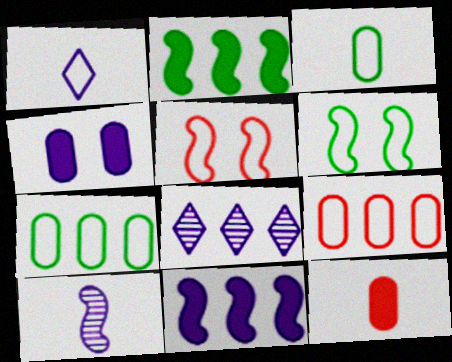[[1, 5, 7], 
[1, 6, 9], 
[2, 5, 10], 
[2, 8, 9], 
[6, 8, 12]]